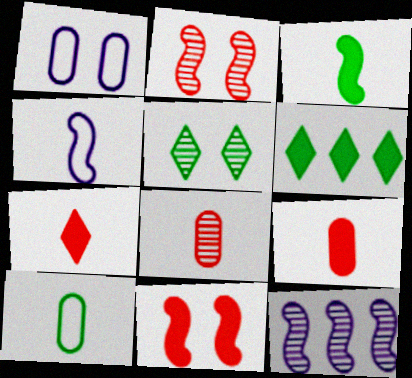[[1, 5, 11], 
[5, 8, 12]]